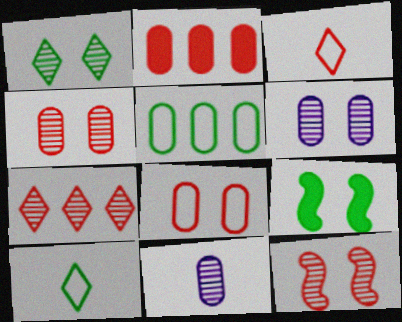[[1, 6, 12], 
[2, 3, 12]]